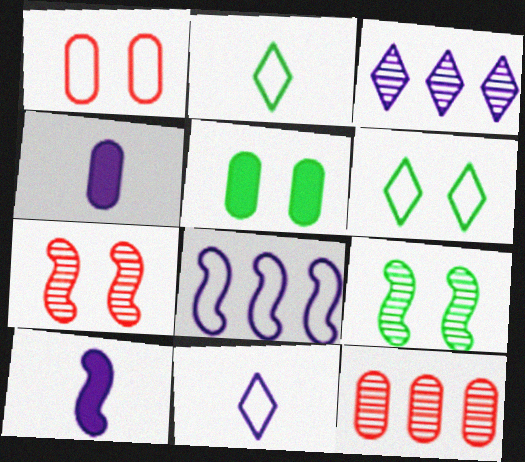[[1, 2, 8], 
[5, 6, 9], 
[6, 10, 12]]